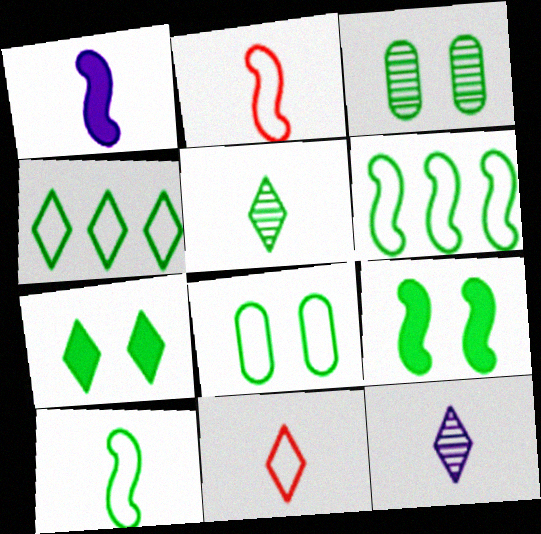[[4, 5, 7], 
[4, 8, 10]]